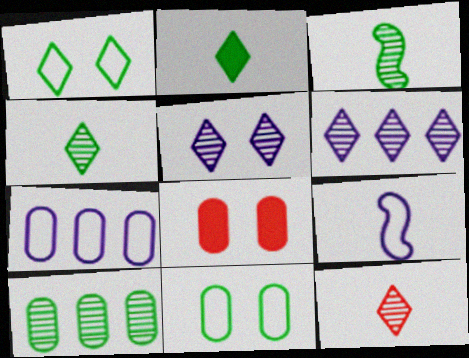[]